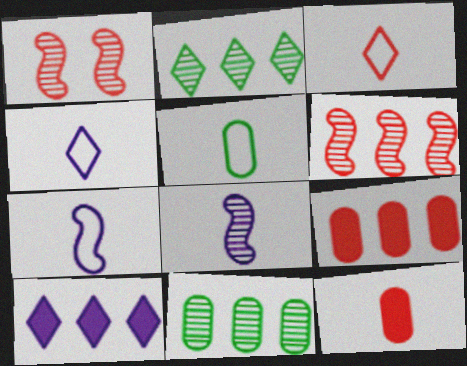[[1, 3, 9], 
[1, 5, 10], 
[3, 5, 7]]